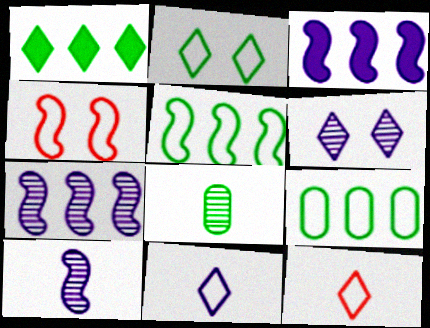[[1, 6, 12], 
[4, 9, 11]]